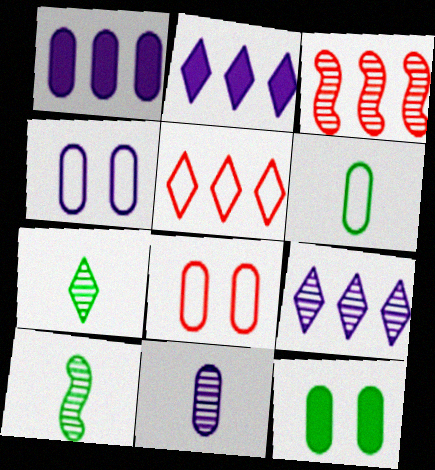[[1, 4, 11], 
[2, 8, 10]]